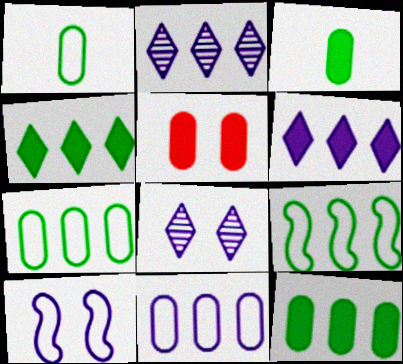[]